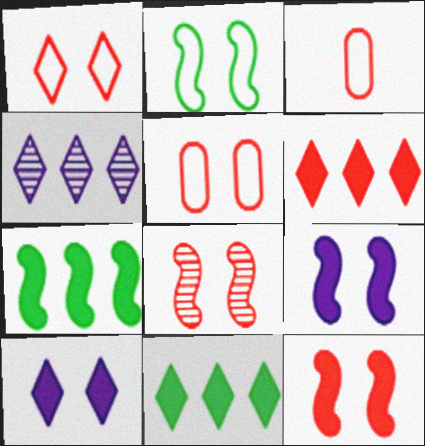[[2, 8, 9], 
[3, 6, 8]]